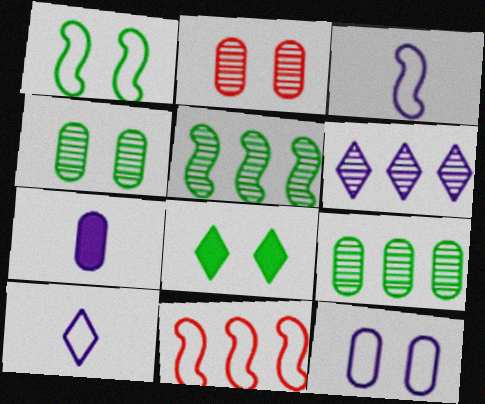[[1, 3, 11], 
[1, 4, 8]]